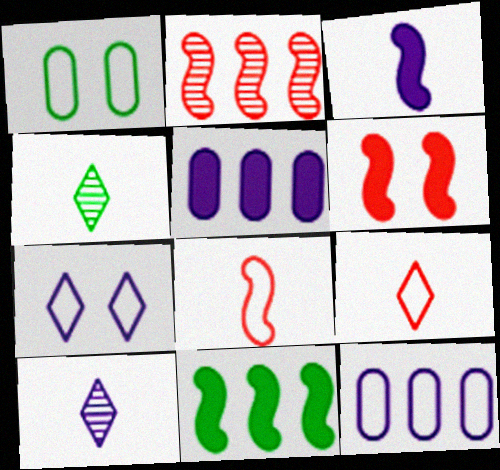[[1, 4, 11], 
[2, 6, 8], 
[3, 6, 11], 
[4, 6, 12]]